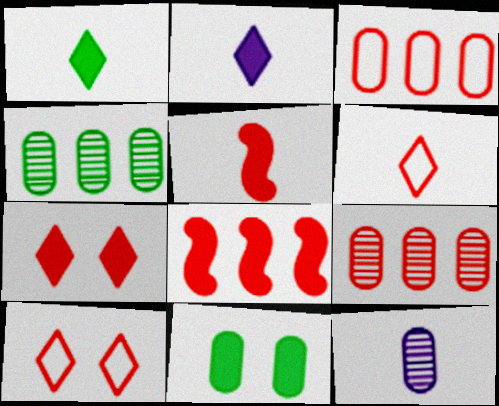[[2, 8, 11], 
[3, 11, 12], 
[5, 9, 10]]